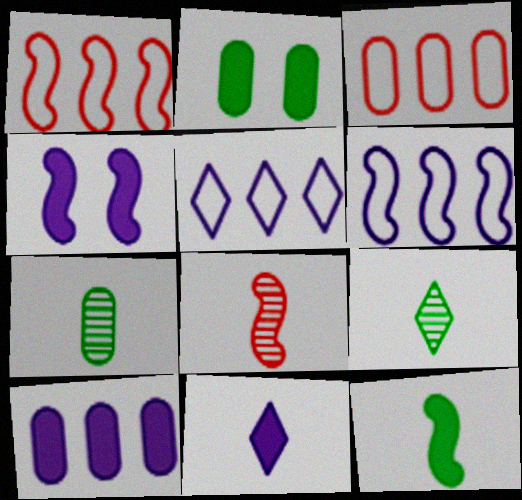[[2, 5, 8], 
[3, 4, 9], 
[4, 10, 11]]